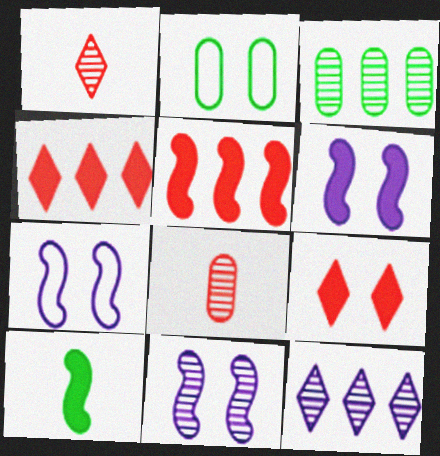[[1, 3, 11], 
[2, 9, 11], 
[5, 6, 10], 
[6, 7, 11]]